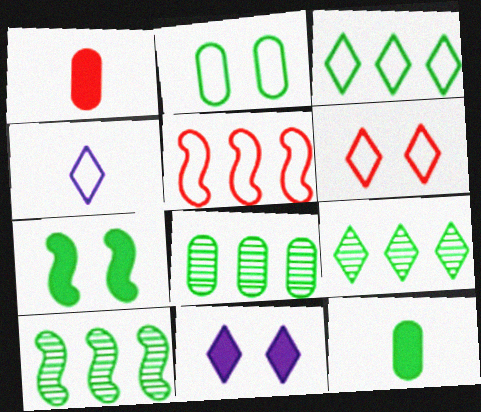[[2, 4, 5], 
[2, 8, 12], 
[3, 4, 6], 
[8, 9, 10]]